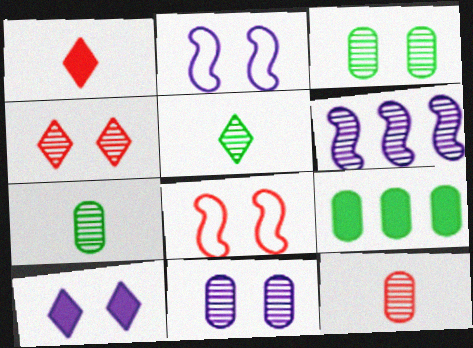[[2, 10, 11], 
[3, 8, 10], 
[4, 6, 7]]